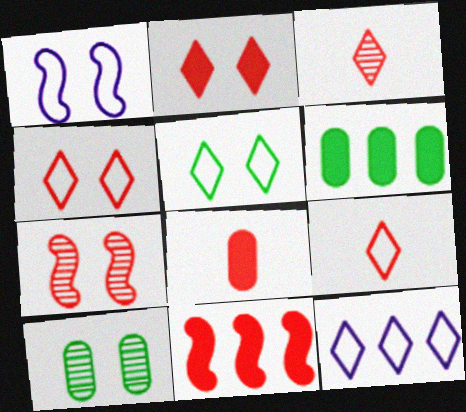[[1, 2, 10], 
[1, 3, 6], 
[2, 8, 11], 
[5, 9, 12]]